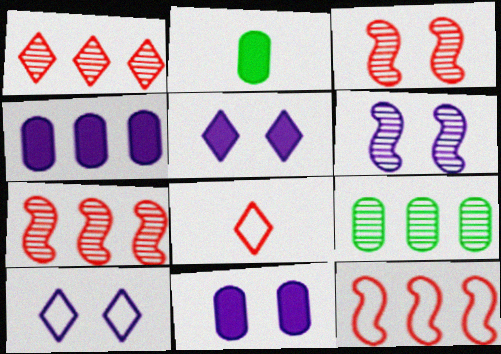[[2, 7, 10], 
[6, 10, 11]]